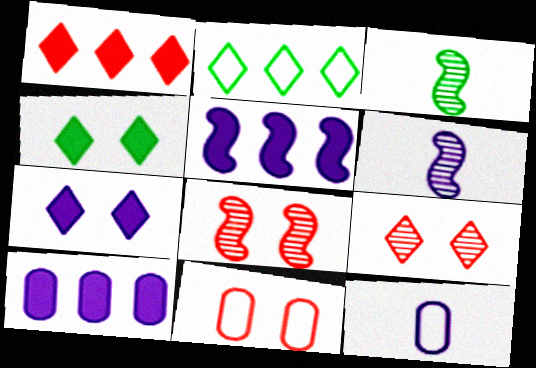[]